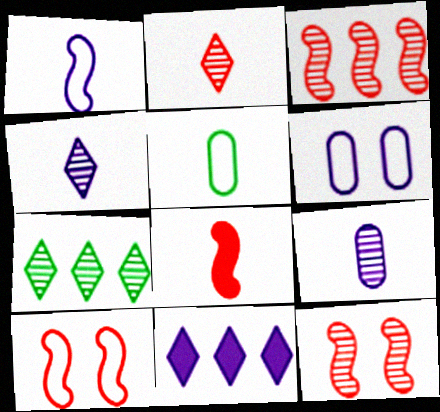[[3, 8, 10], 
[4, 5, 8], 
[5, 11, 12], 
[6, 7, 8], 
[7, 9, 12]]